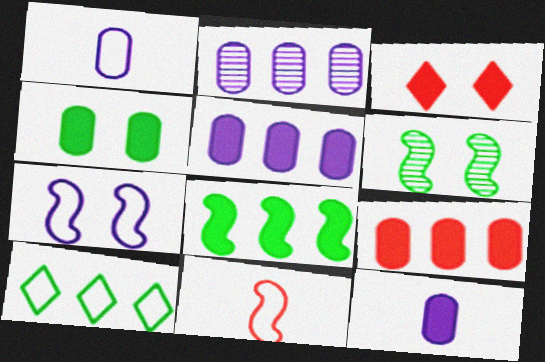[[3, 8, 12], 
[4, 9, 12]]